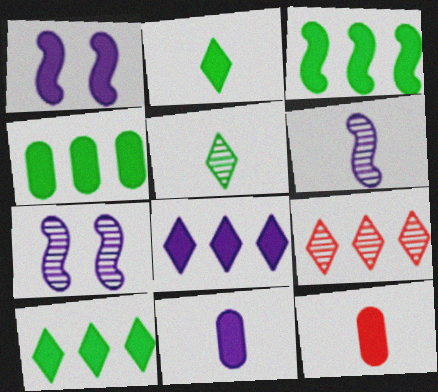[[1, 8, 11], 
[1, 10, 12], 
[3, 4, 10]]